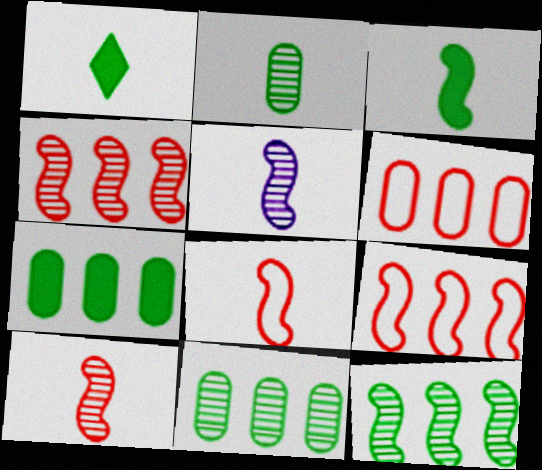[[3, 5, 8]]